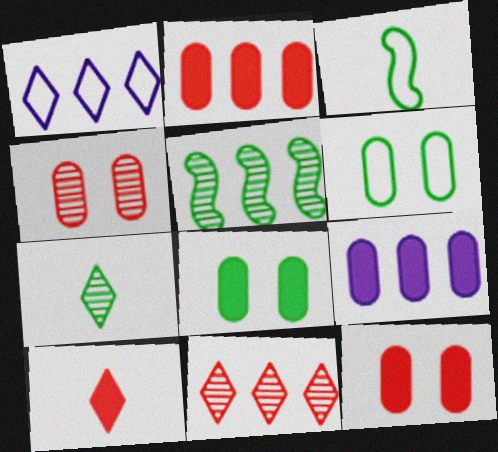[[1, 2, 5]]